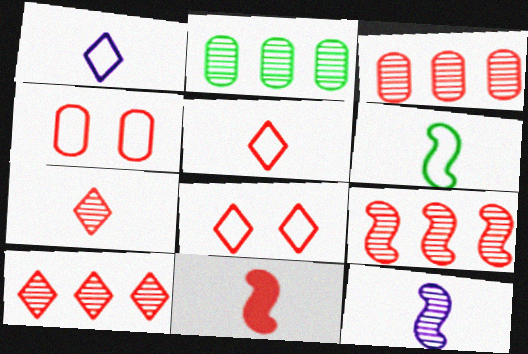[[3, 8, 11], 
[3, 9, 10], 
[4, 10, 11], 
[6, 11, 12]]